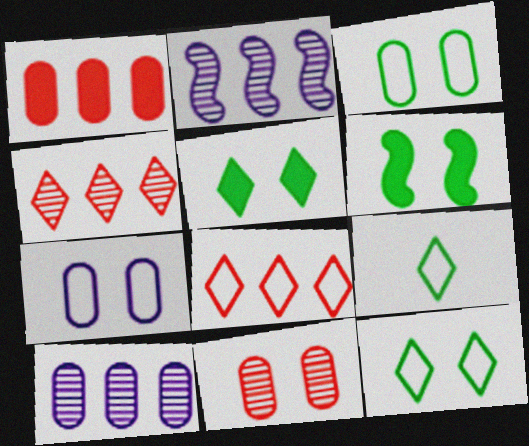[]